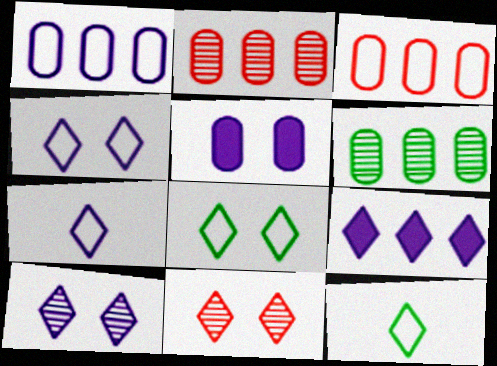[[7, 9, 10], 
[9, 11, 12]]